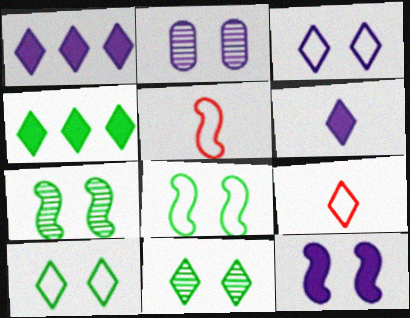[[1, 9, 11], 
[2, 3, 12], 
[2, 4, 5]]